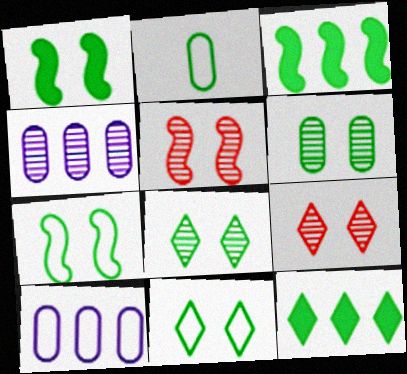[[1, 6, 11], 
[2, 3, 8]]